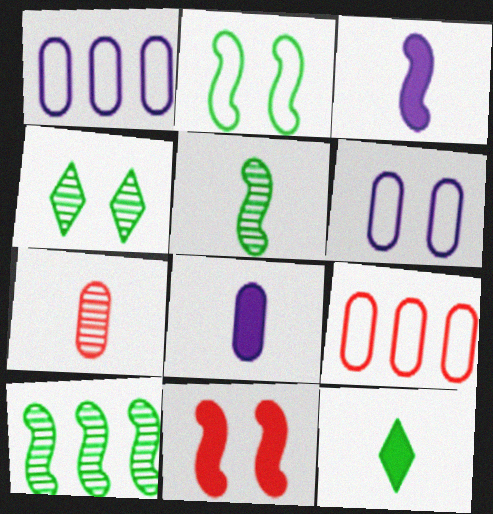[[3, 4, 9], 
[4, 6, 11]]